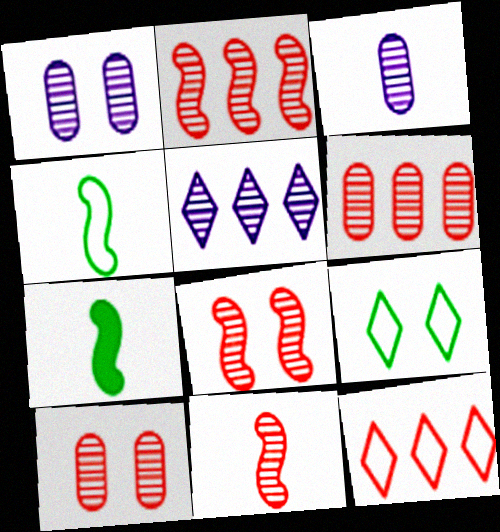[[1, 7, 12], 
[2, 8, 11]]